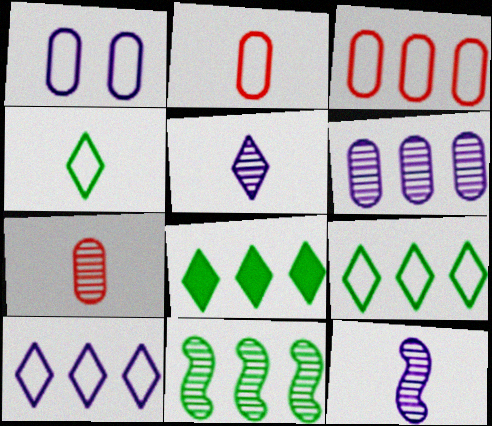[]